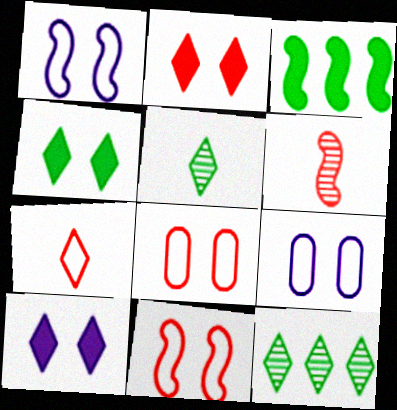[[1, 3, 6], 
[2, 4, 10], 
[7, 10, 12]]